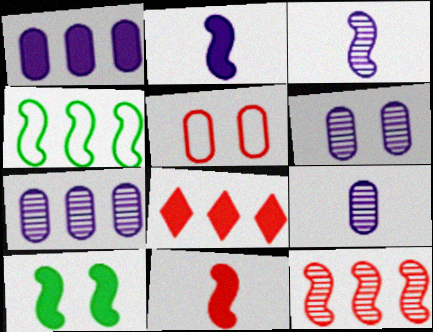[[4, 7, 8], 
[6, 7, 9]]